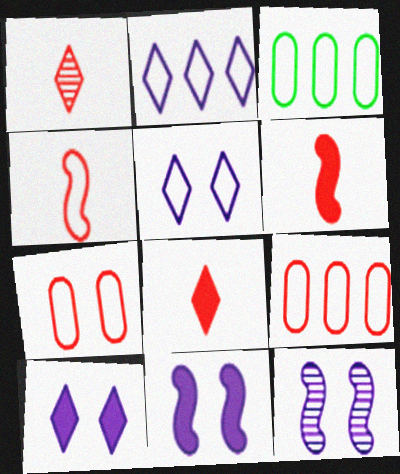[[1, 3, 11], 
[3, 4, 5], 
[3, 8, 12]]